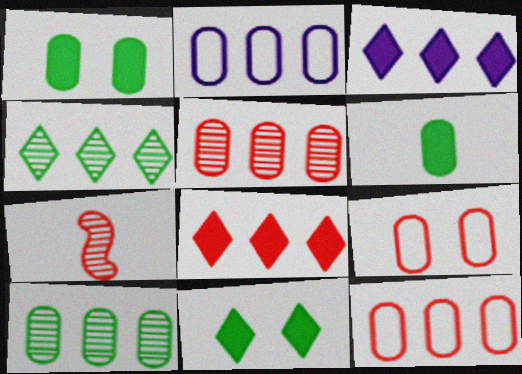[[2, 7, 11], 
[7, 8, 9]]